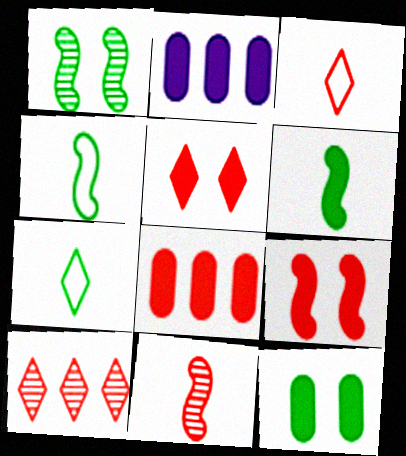[[1, 2, 3], 
[2, 5, 6], 
[3, 5, 10]]